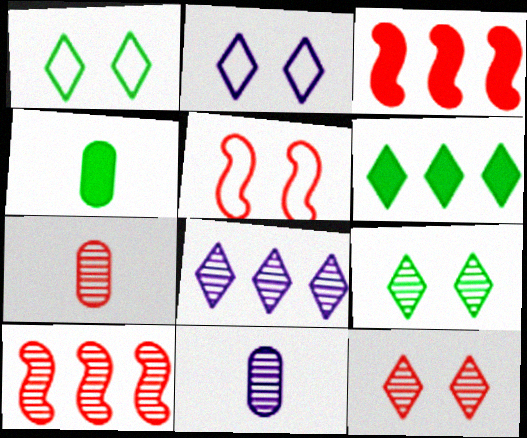[[1, 3, 11], 
[2, 4, 10], 
[4, 5, 8], 
[5, 6, 11], 
[7, 10, 12], 
[9, 10, 11]]